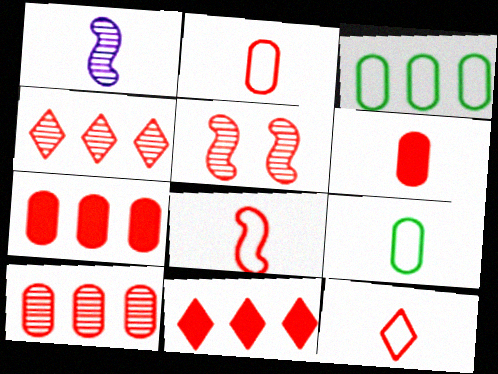[[2, 5, 11], 
[2, 8, 12], 
[5, 7, 12]]